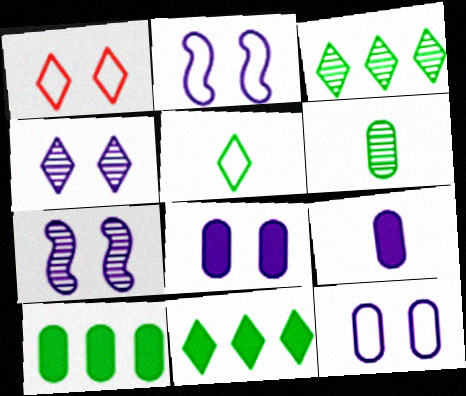[[2, 4, 8]]